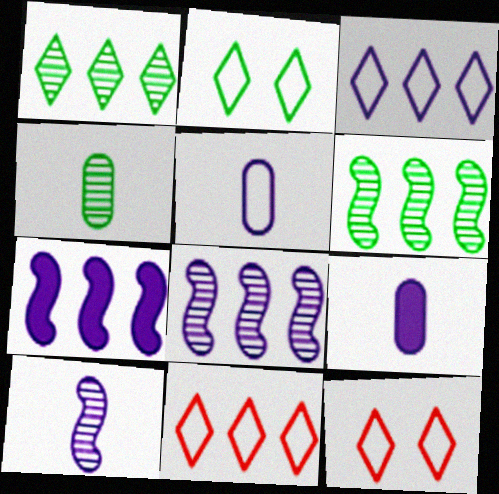[[4, 7, 12], 
[6, 9, 12]]